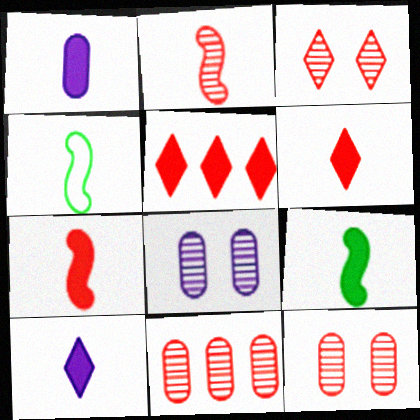[[1, 6, 9], 
[2, 3, 11], 
[4, 5, 8]]